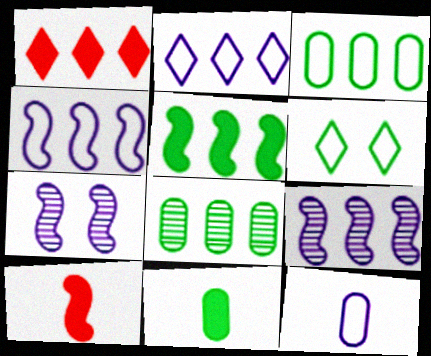[[1, 3, 9], 
[1, 4, 8]]